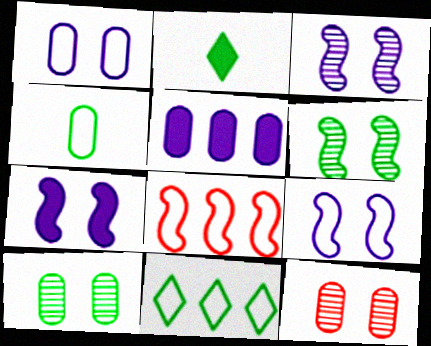[[3, 7, 9], 
[4, 5, 12]]